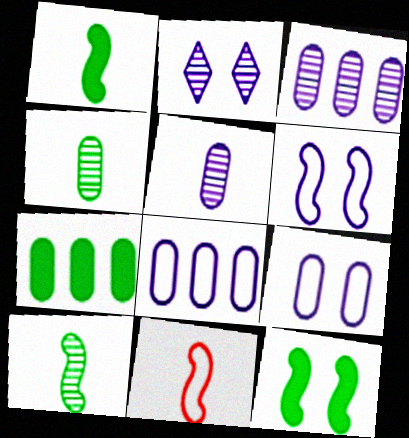[[2, 7, 11]]